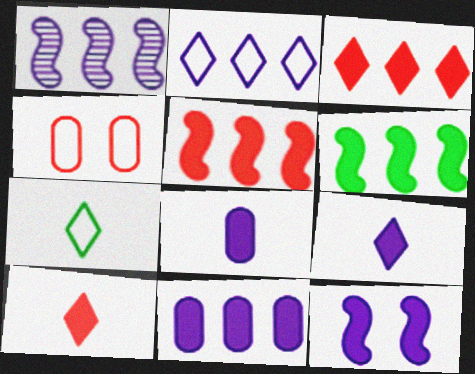[[1, 2, 11], 
[3, 6, 11], 
[9, 11, 12]]